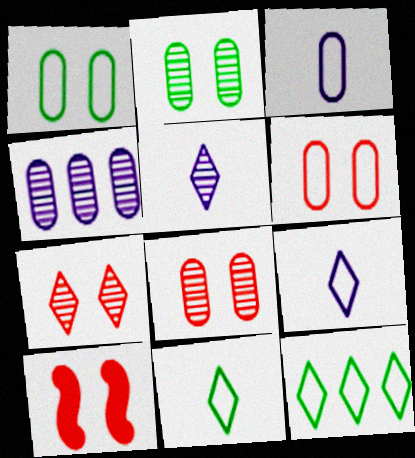[[4, 10, 11], 
[6, 7, 10]]